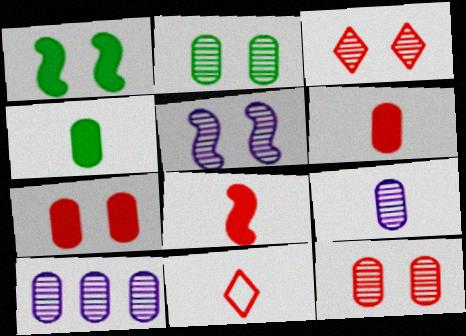[[1, 10, 11], 
[2, 3, 5]]